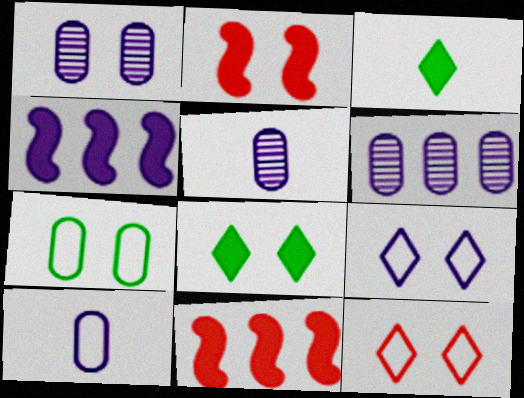[[1, 5, 6], 
[4, 5, 9]]